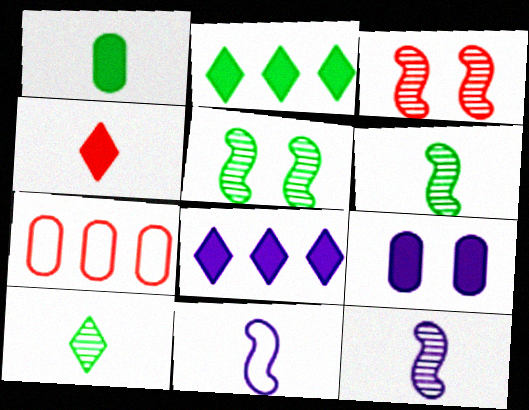[[3, 4, 7]]